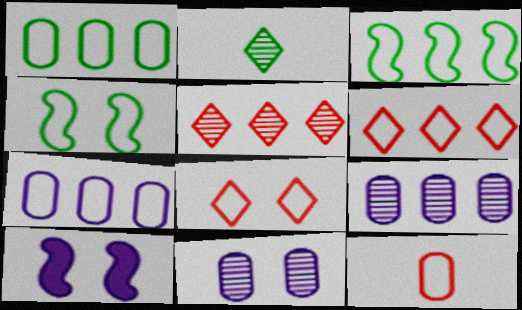[[3, 6, 7]]